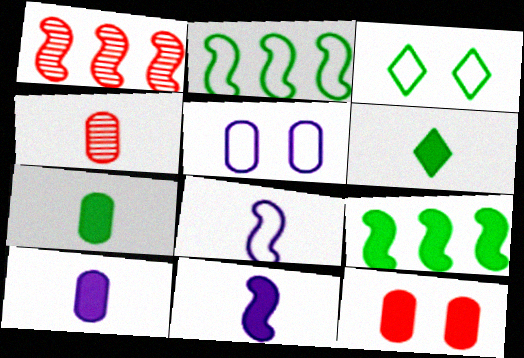[[1, 3, 10], 
[1, 5, 6], 
[4, 6, 8]]